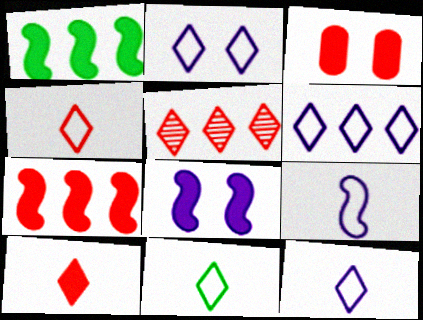[[2, 6, 12], 
[3, 7, 10], 
[4, 11, 12]]